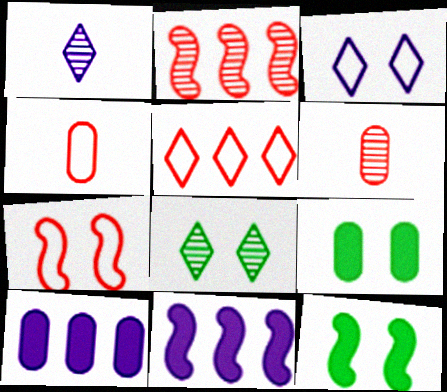[[4, 5, 7], 
[4, 8, 11]]